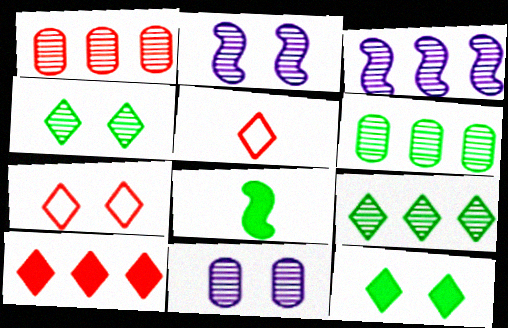[[1, 3, 9]]